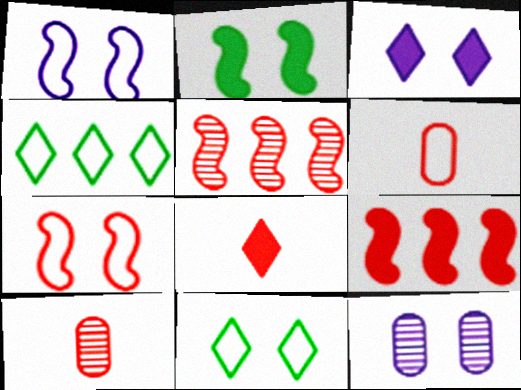[[1, 3, 12], 
[1, 4, 6]]